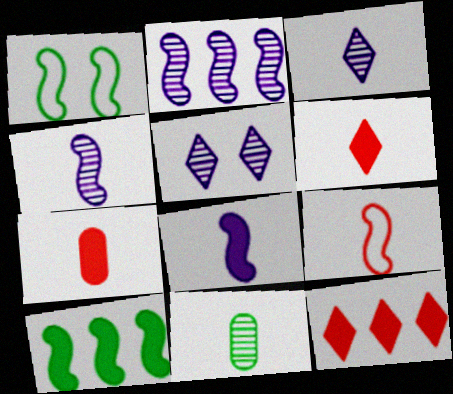[]